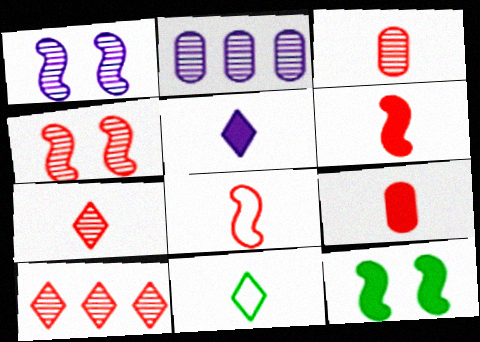[[3, 4, 10], 
[5, 7, 11], 
[7, 8, 9]]